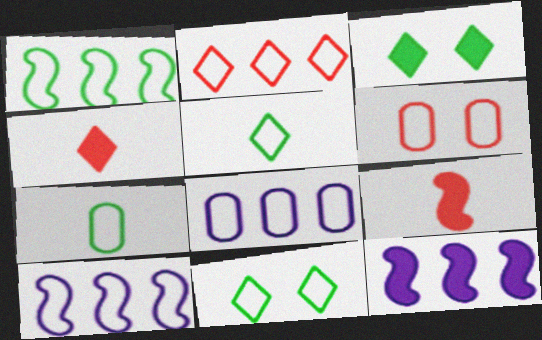[[1, 2, 8], 
[1, 7, 11], 
[5, 6, 10], 
[6, 7, 8]]